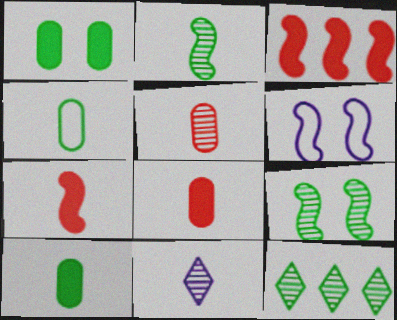[[2, 3, 6], 
[2, 5, 11], 
[4, 7, 11], 
[6, 8, 12]]